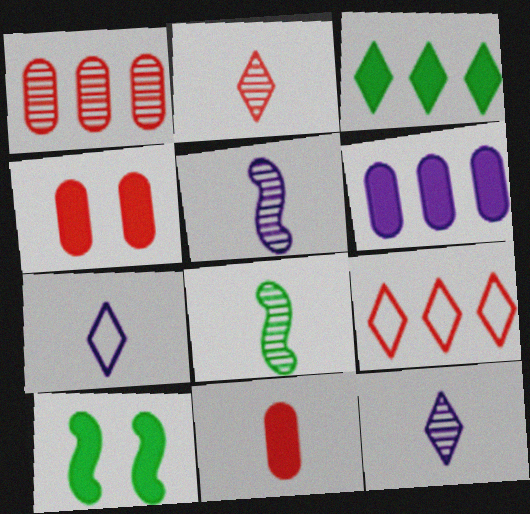[[1, 7, 10], 
[7, 8, 11]]